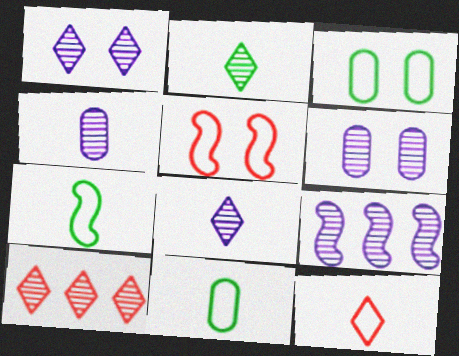[[1, 2, 10], 
[1, 4, 9], 
[6, 8, 9]]